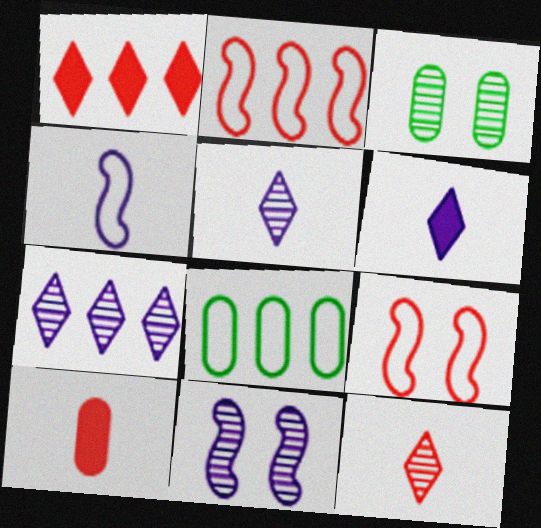[[1, 3, 4], 
[2, 3, 6]]